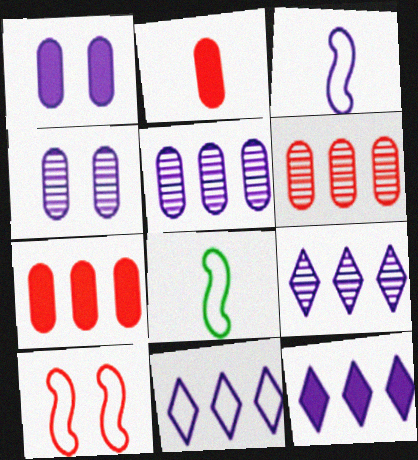[[1, 3, 9], 
[3, 4, 12], 
[9, 11, 12]]